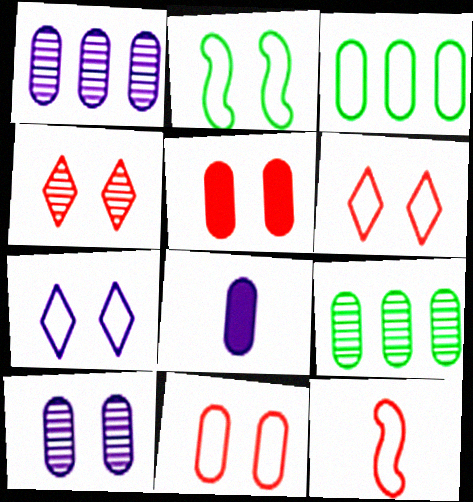[[2, 7, 11], 
[3, 7, 12], 
[8, 9, 11]]